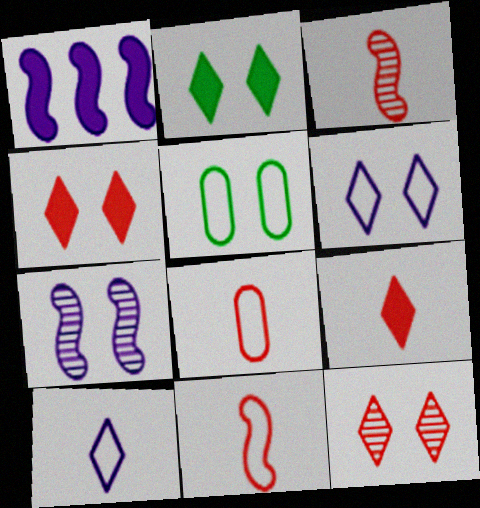[[2, 6, 12], 
[3, 8, 9], 
[4, 5, 7]]